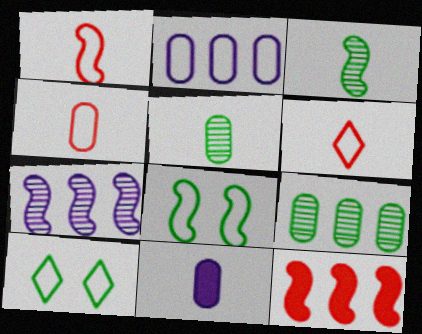[[1, 2, 10], 
[1, 4, 6], 
[2, 6, 8], 
[3, 6, 11], 
[4, 5, 11]]